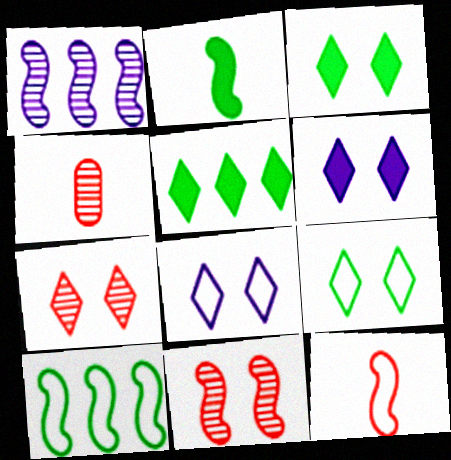[[3, 7, 8], 
[4, 6, 10], 
[6, 7, 9]]